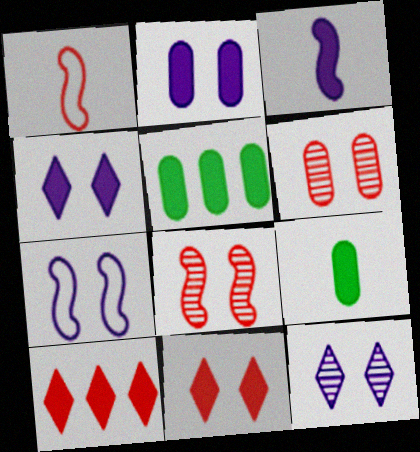[[1, 5, 12], 
[1, 6, 10], 
[2, 7, 12], 
[3, 5, 11]]